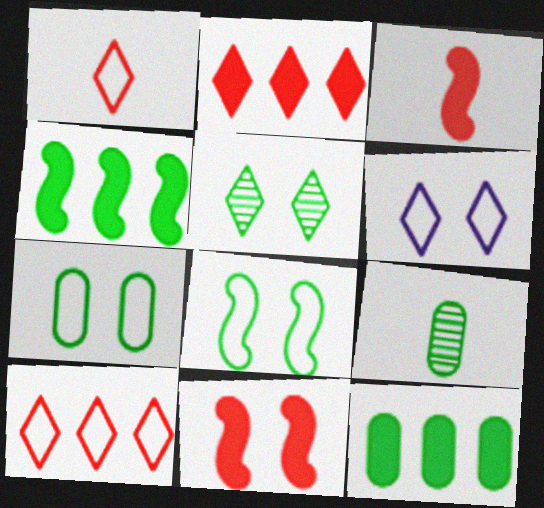[[7, 9, 12]]